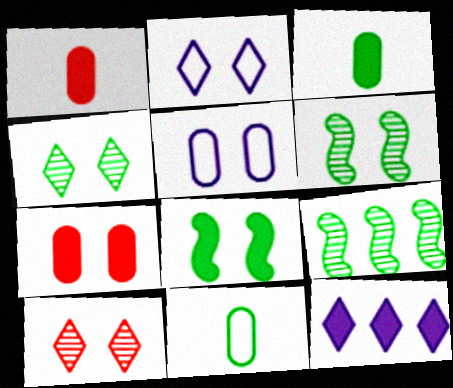[[1, 2, 9], 
[1, 8, 12], 
[2, 6, 7], 
[5, 8, 10]]